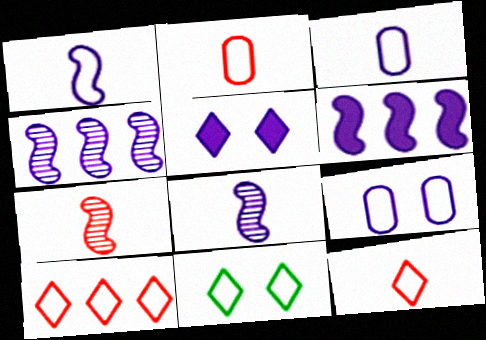[[3, 4, 5]]